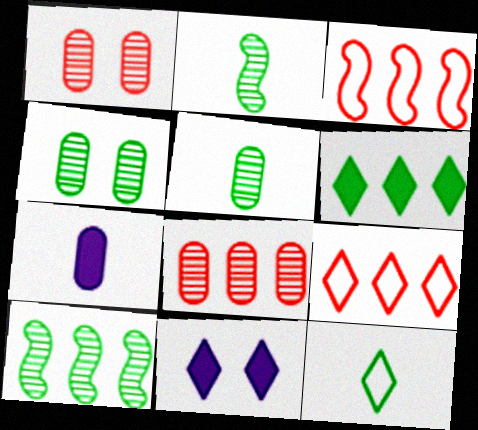[[3, 5, 11]]